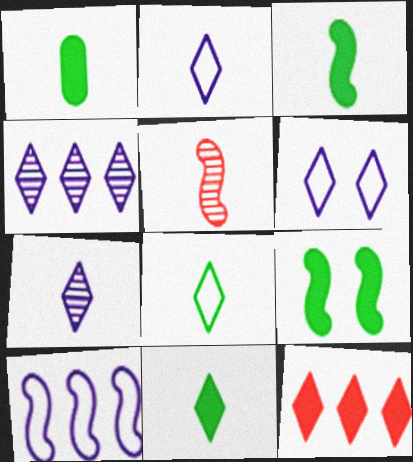[[1, 2, 5], 
[1, 3, 11], 
[5, 9, 10]]